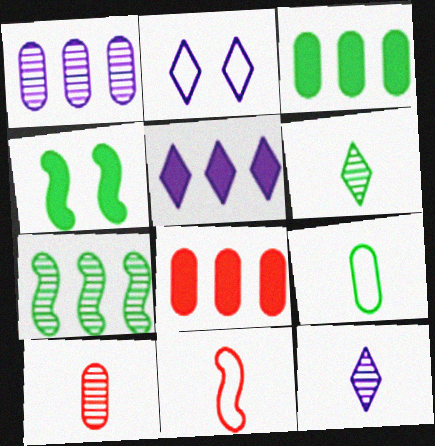[[2, 5, 12]]